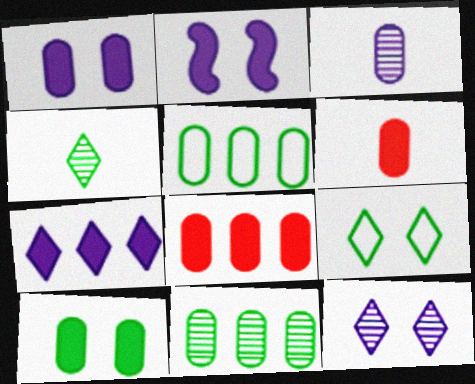[]